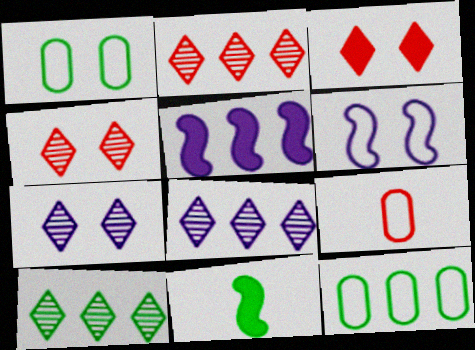[[1, 10, 11], 
[2, 5, 12], 
[2, 8, 10]]